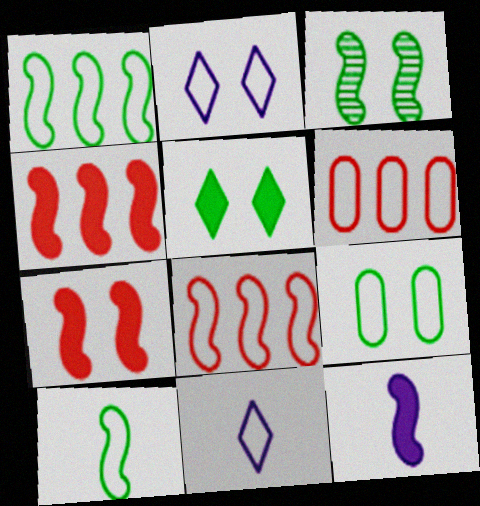[[2, 6, 10], 
[3, 5, 9], 
[3, 8, 12], 
[8, 9, 11]]